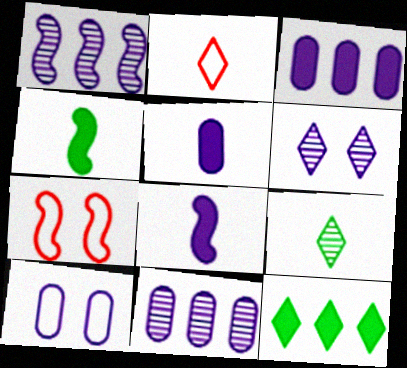[[1, 4, 7], 
[2, 6, 12], 
[3, 7, 9], 
[5, 10, 11]]